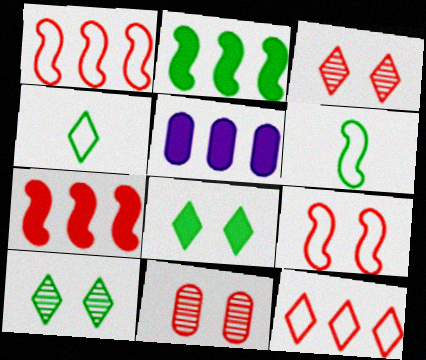[[3, 5, 6]]